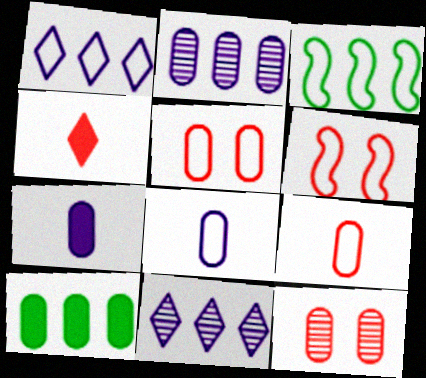[[8, 10, 12]]